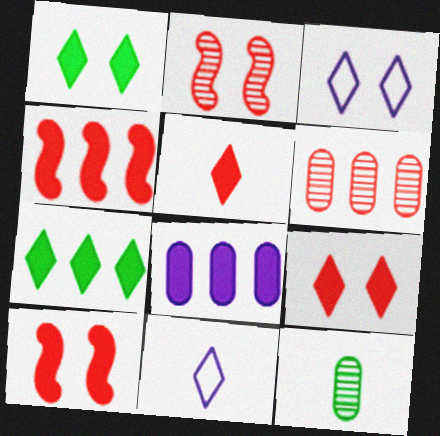[[3, 4, 12], 
[4, 7, 8]]